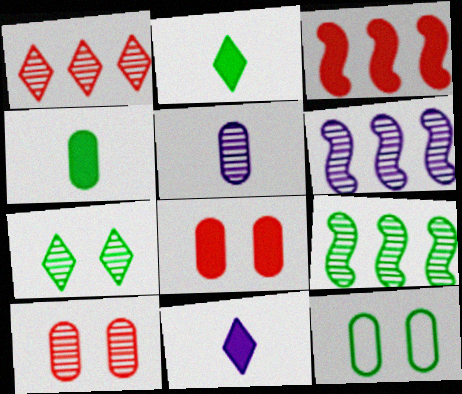[[2, 9, 12]]